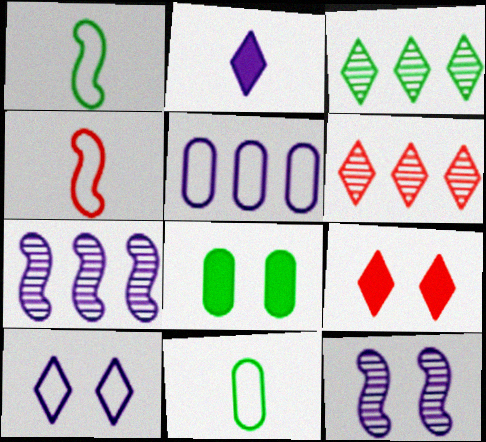[[1, 3, 8], 
[2, 5, 12], 
[7, 9, 11]]